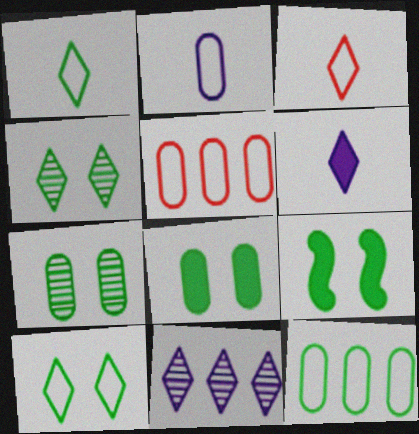[[7, 9, 10]]